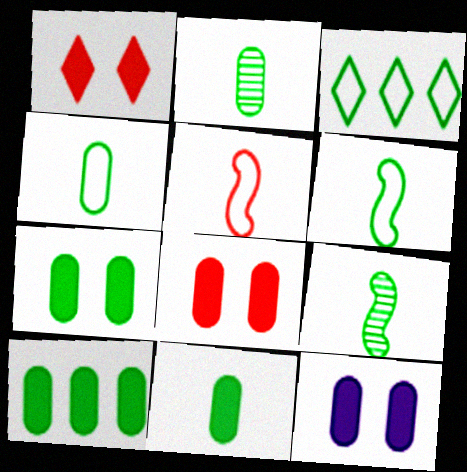[[2, 4, 11], 
[3, 7, 9], 
[7, 8, 12], 
[7, 10, 11]]